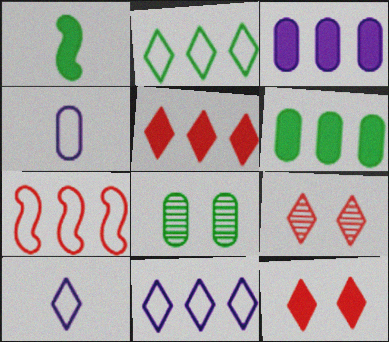[[1, 2, 8], 
[1, 3, 12]]